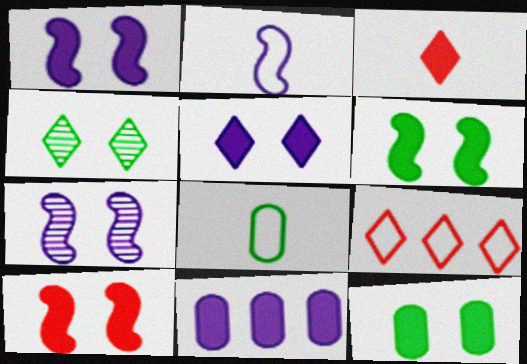[[1, 6, 10], 
[3, 6, 11], 
[5, 10, 12]]